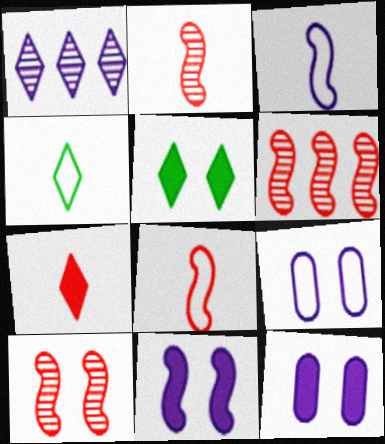[[1, 3, 12], 
[2, 6, 10], 
[4, 6, 12], 
[5, 9, 10]]